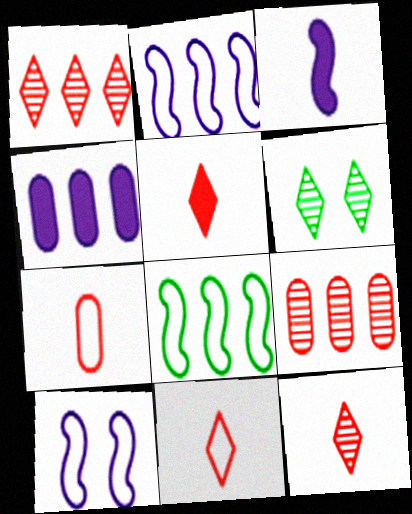[[1, 4, 8], 
[5, 11, 12]]